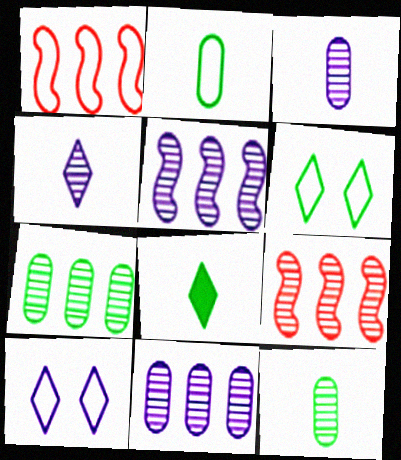[[1, 2, 10]]